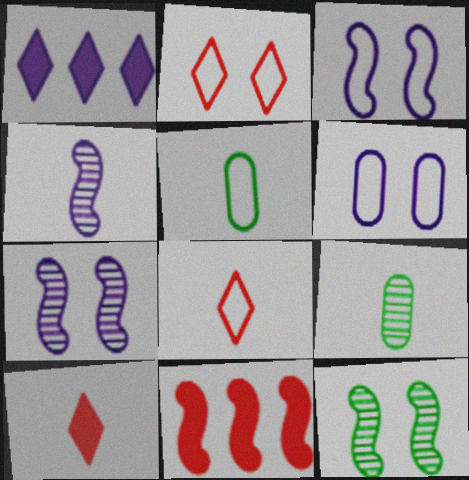[[1, 4, 6], 
[4, 5, 10]]